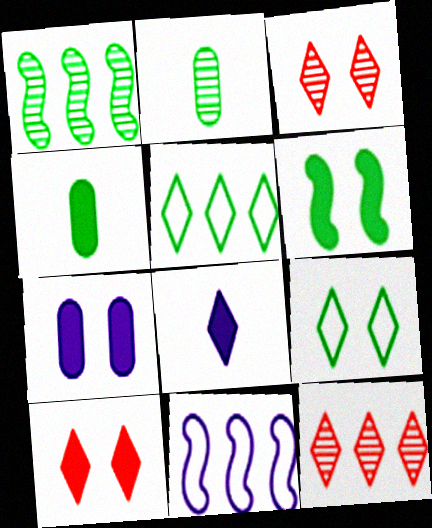[[1, 4, 9], 
[2, 5, 6], 
[2, 10, 11], 
[3, 4, 11], 
[3, 5, 8], 
[6, 7, 10], 
[8, 9, 12]]